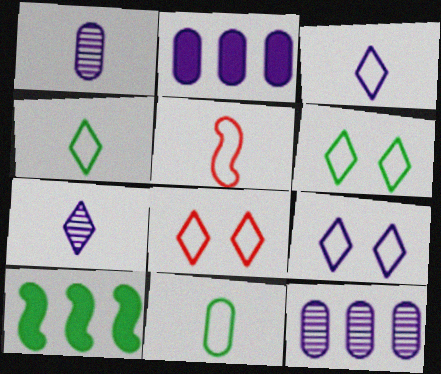[[1, 8, 10], 
[3, 5, 11], 
[6, 8, 9]]